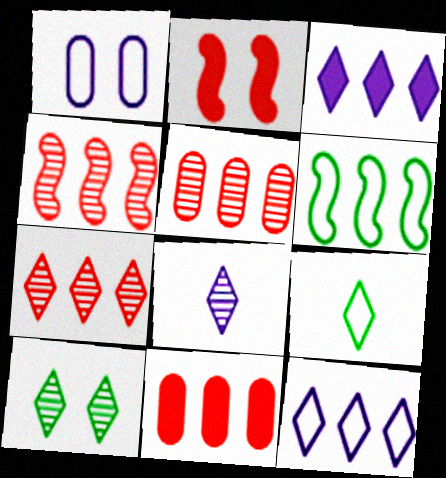[[1, 2, 10], 
[3, 5, 6], 
[4, 5, 7], 
[7, 8, 10]]